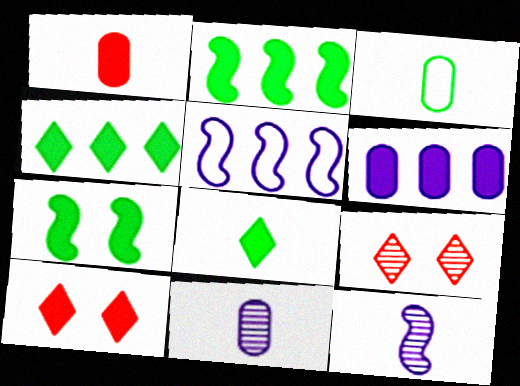[[1, 3, 11]]